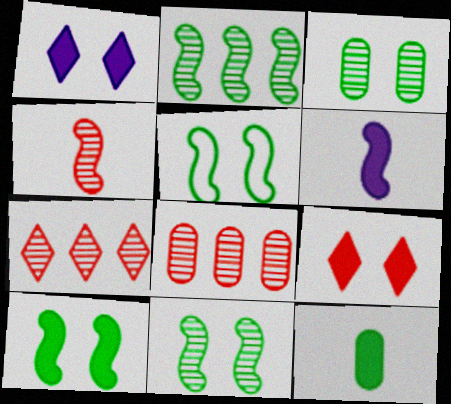[[5, 10, 11]]